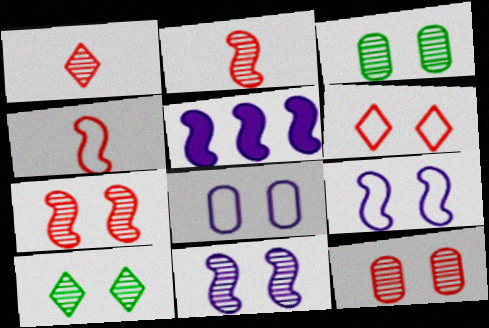[[10, 11, 12]]